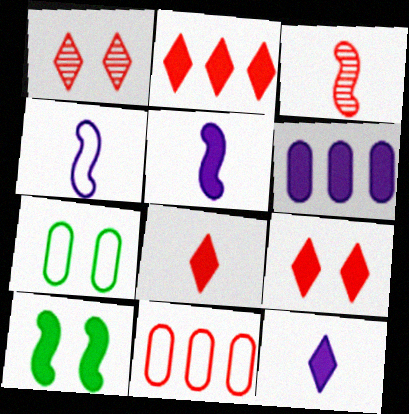[[2, 8, 9], 
[3, 9, 11], 
[6, 8, 10]]